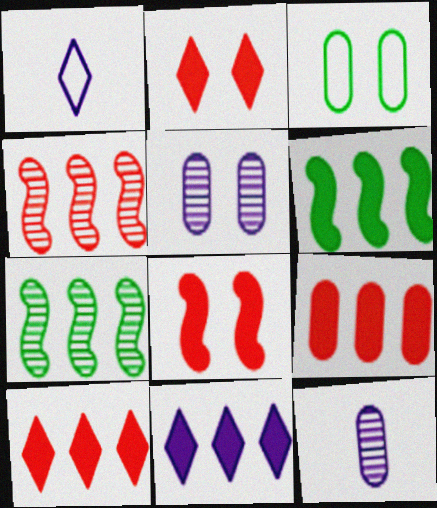[[3, 9, 12], 
[6, 9, 11]]